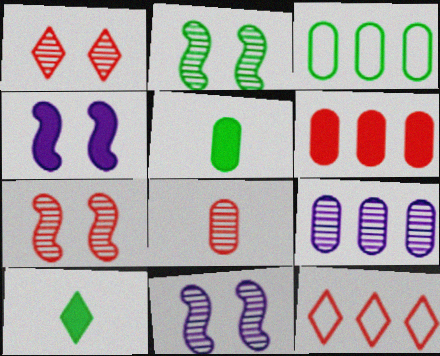[[2, 3, 10], 
[2, 7, 11], 
[3, 6, 9], 
[4, 6, 10], 
[5, 11, 12]]